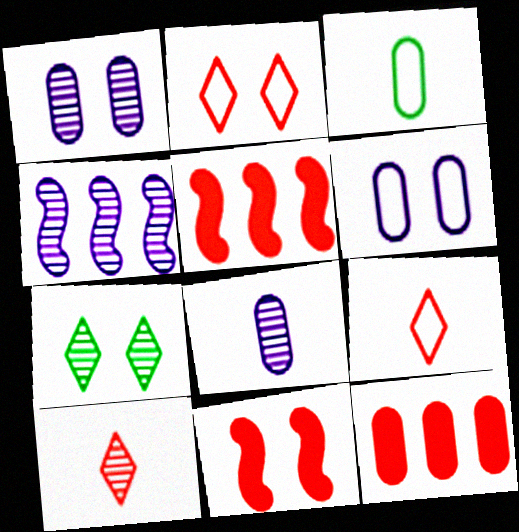[[1, 3, 12], 
[6, 7, 11]]